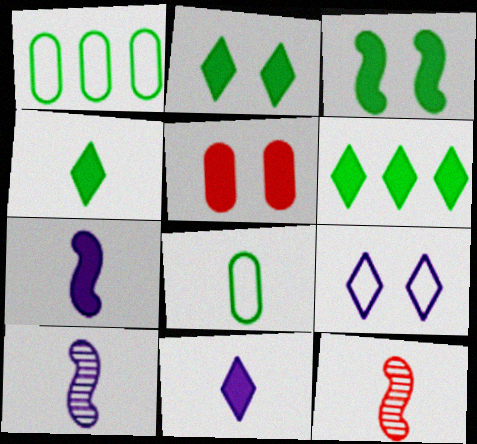[[2, 4, 6], 
[5, 6, 7], 
[8, 11, 12]]